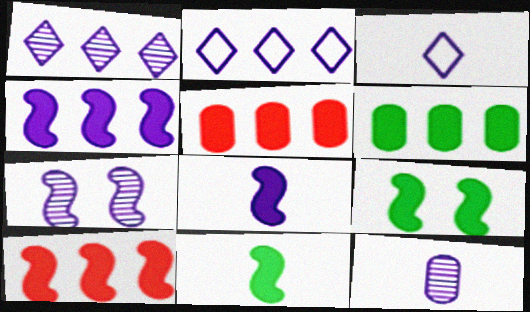[[1, 7, 12], 
[3, 8, 12], 
[8, 9, 10]]